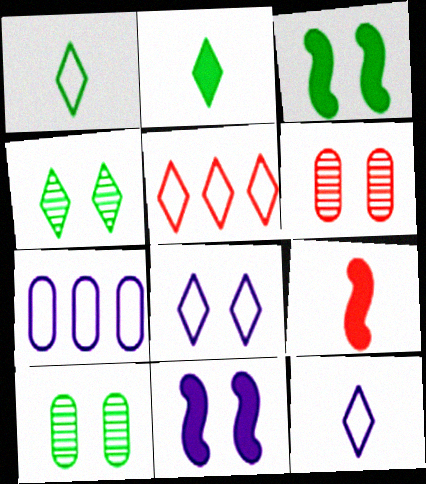[[1, 5, 8], 
[3, 6, 8], 
[4, 7, 9], 
[5, 6, 9]]